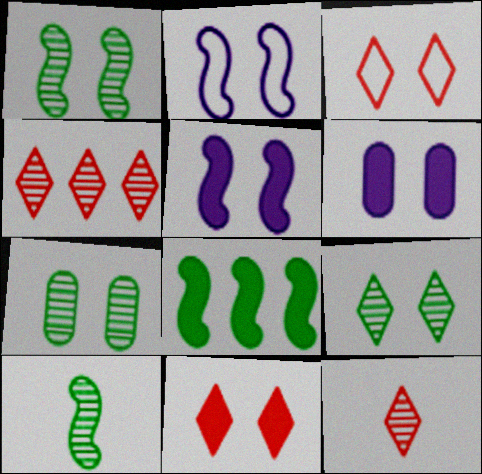[[1, 3, 6], 
[1, 7, 9], 
[2, 7, 11], 
[3, 5, 7]]